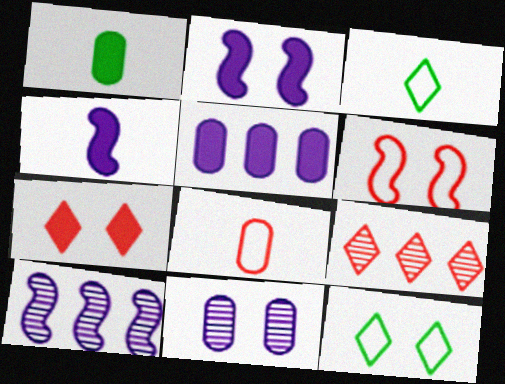[]